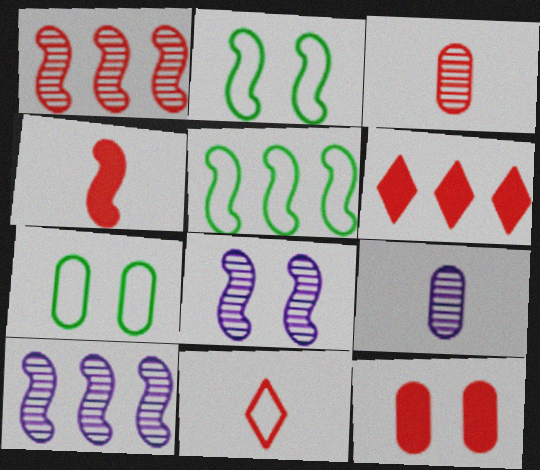[[1, 11, 12], 
[2, 4, 10], 
[2, 6, 9], 
[3, 4, 11], 
[4, 5, 8], 
[4, 6, 12]]